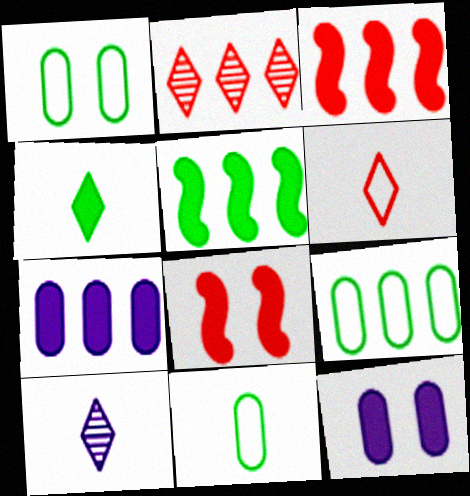[[1, 3, 10], 
[1, 9, 11], 
[3, 4, 12], 
[4, 6, 10], 
[4, 7, 8], 
[8, 9, 10]]